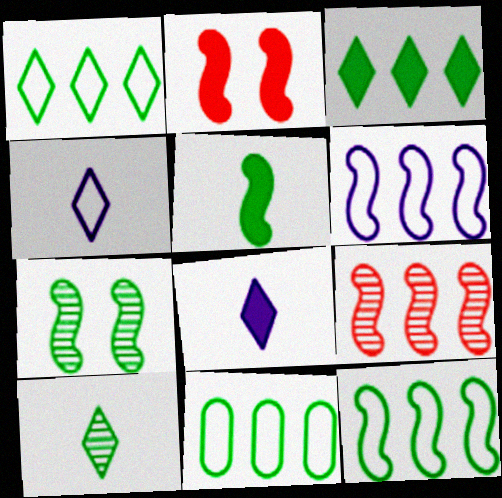[[1, 11, 12], 
[5, 7, 12]]